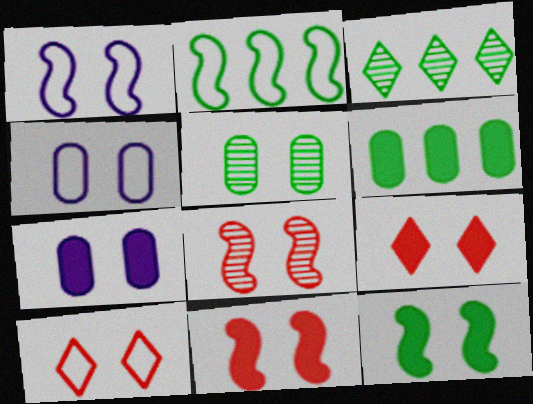[[1, 5, 9], 
[1, 8, 12], 
[2, 3, 6], 
[7, 9, 12]]